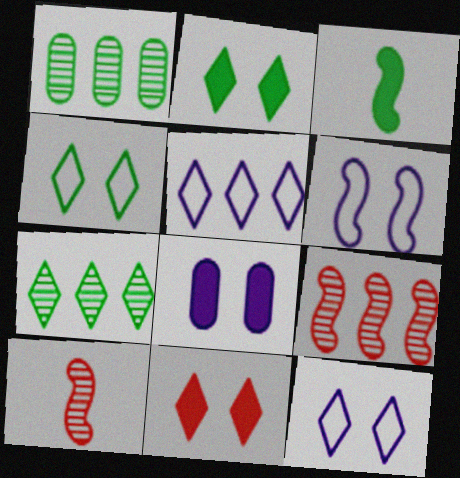[[1, 3, 4], 
[3, 6, 9]]